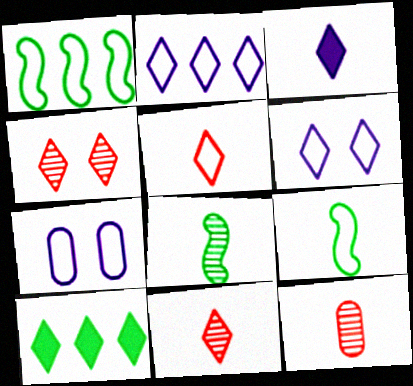[[1, 5, 7], 
[3, 9, 12], 
[6, 10, 11]]